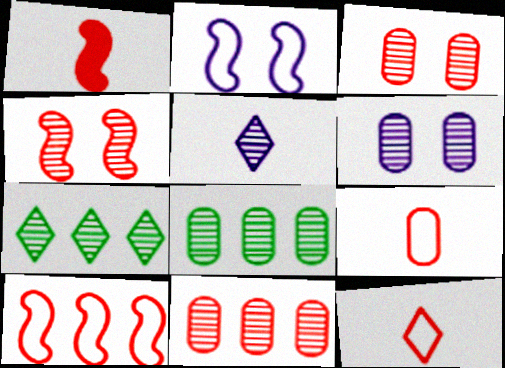[[1, 4, 10], 
[4, 5, 8]]